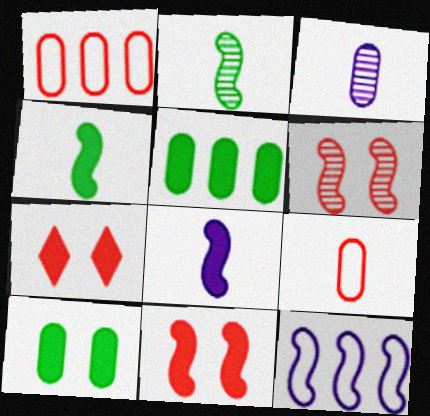[[1, 3, 10], 
[2, 11, 12], 
[4, 6, 12], 
[5, 7, 8]]